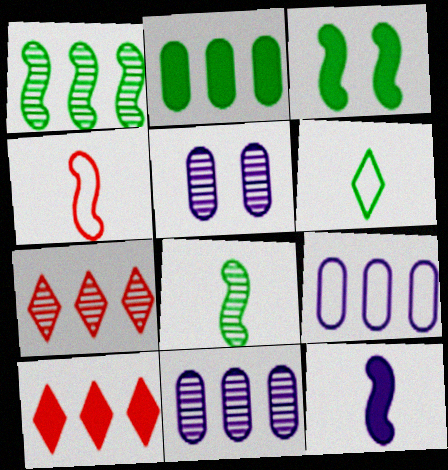[[1, 7, 11], 
[1, 9, 10], 
[4, 8, 12], 
[5, 7, 8]]